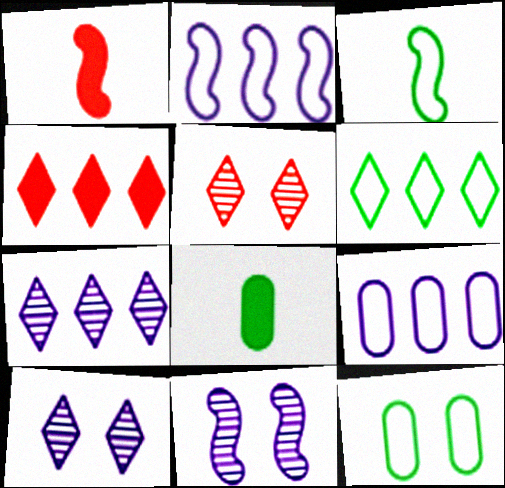[[1, 7, 12], 
[2, 5, 8], 
[3, 6, 12], 
[4, 6, 7]]